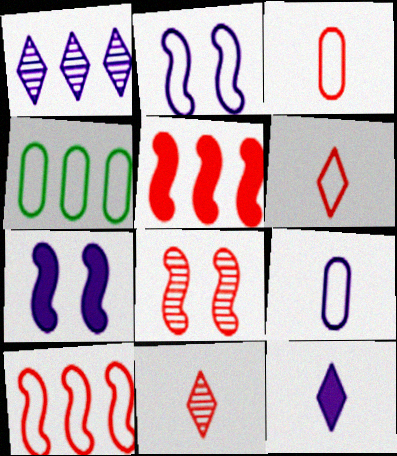[[1, 4, 5], 
[1, 7, 9], 
[2, 4, 6], 
[4, 7, 11], 
[4, 8, 12]]